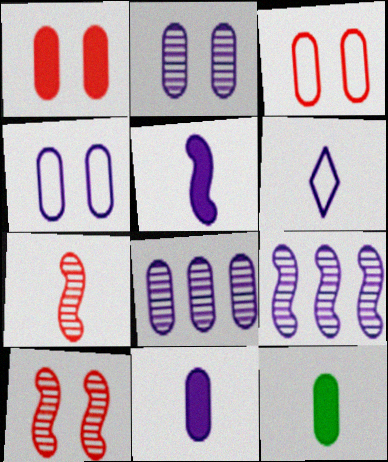[[3, 8, 12], 
[4, 8, 11], 
[6, 7, 12]]